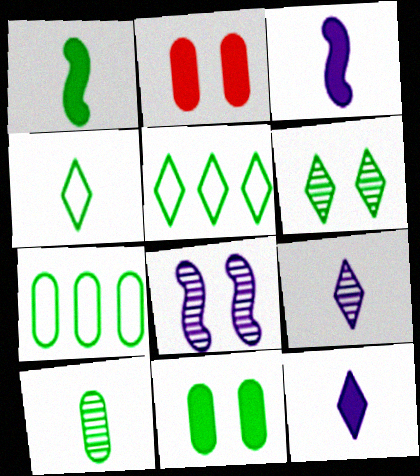[[1, 4, 10], 
[1, 6, 7], 
[7, 10, 11]]